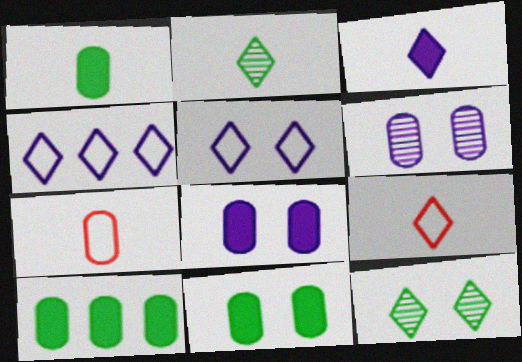[[1, 10, 11], 
[2, 3, 9], 
[6, 7, 10]]